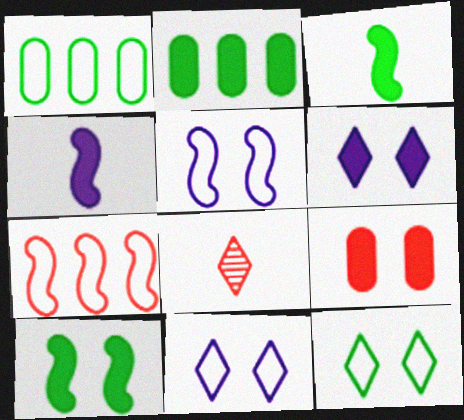[[2, 5, 8], 
[6, 9, 10], 
[7, 8, 9]]